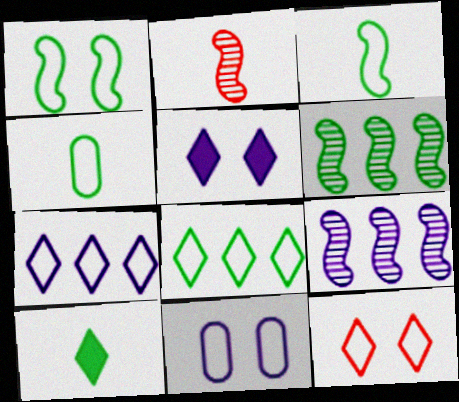[[1, 4, 8], 
[1, 11, 12]]